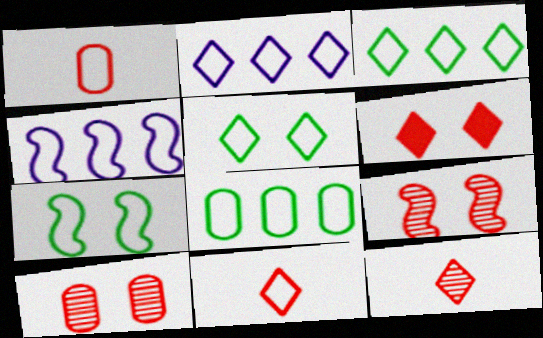[[1, 2, 7], 
[1, 4, 5], 
[2, 5, 11]]